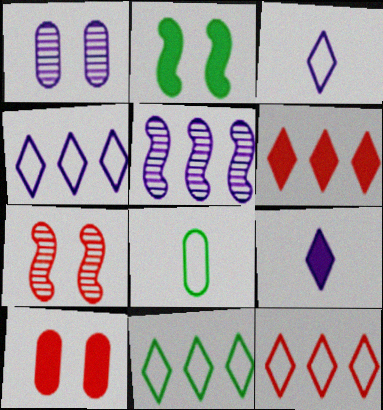[[4, 11, 12]]